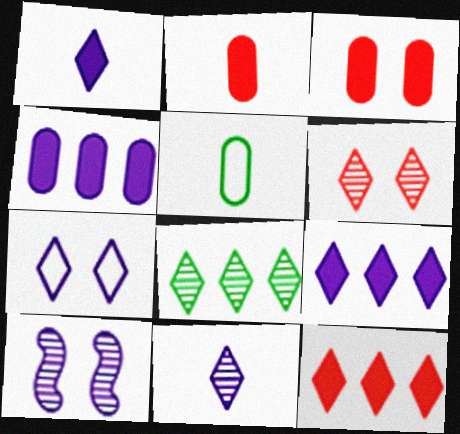[[5, 10, 12], 
[6, 8, 11], 
[7, 9, 11]]